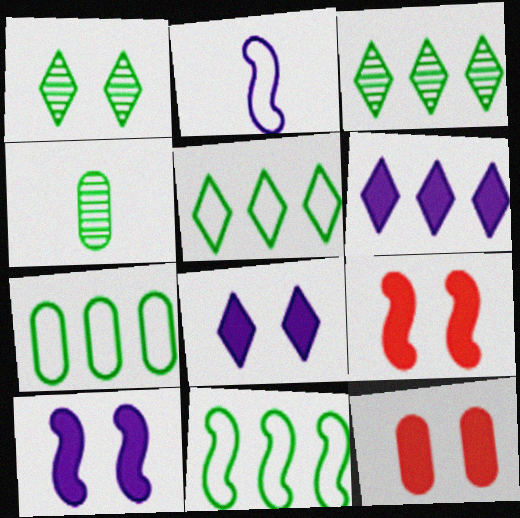[[2, 3, 12], 
[5, 7, 11]]